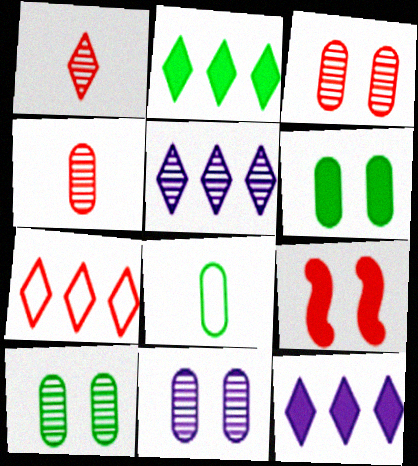[[2, 5, 7], 
[3, 10, 11], 
[4, 7, 9], 
[5, 8, 9]]